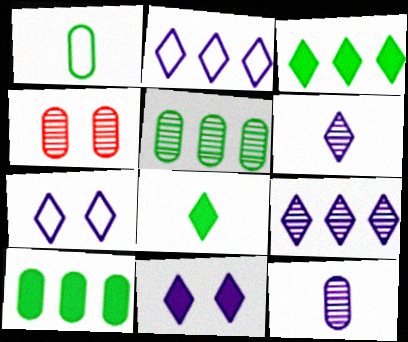[[2, 6, 11], 
[4, 5, 12]]